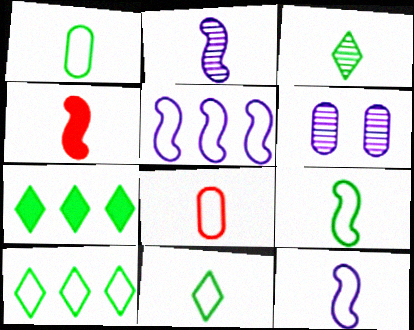[[1, 9, 11], 
[2, 4, 9], 
[4, 6, 10], 
[8, 11, 12]]